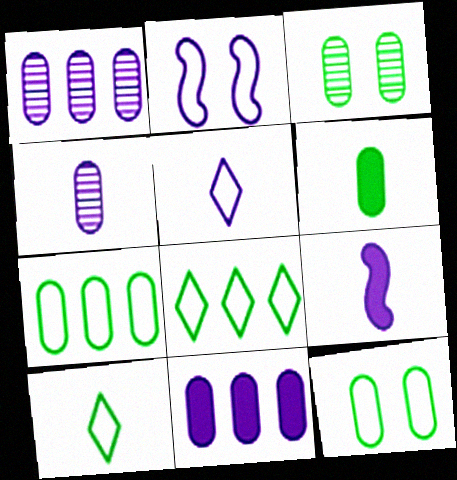[[3, 6, 7], 
[4, 5, 9]]